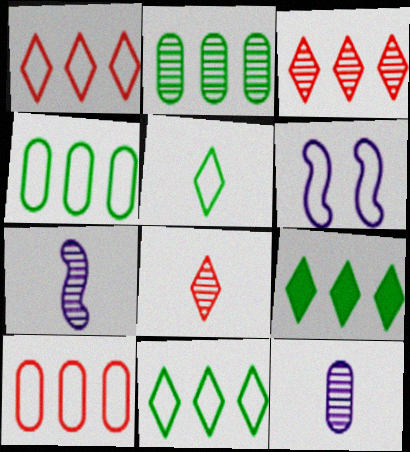[[5, 6, 10]]